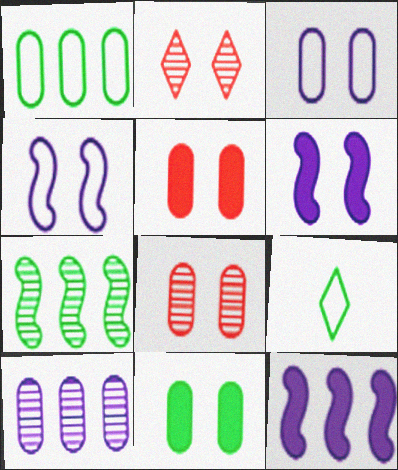[[2, 4, 11], 
[3, 8, 11], 
[7, 9, 11], 
[8, 9, 12]]